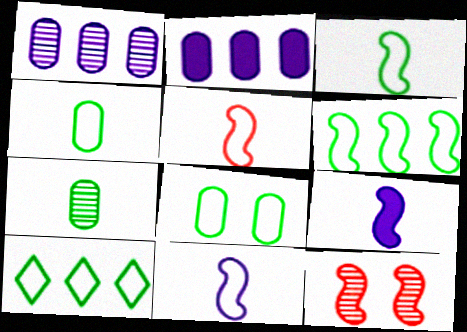[[3, 5, 11], 
[3, 8, 10], 
[6, 9, 12]]